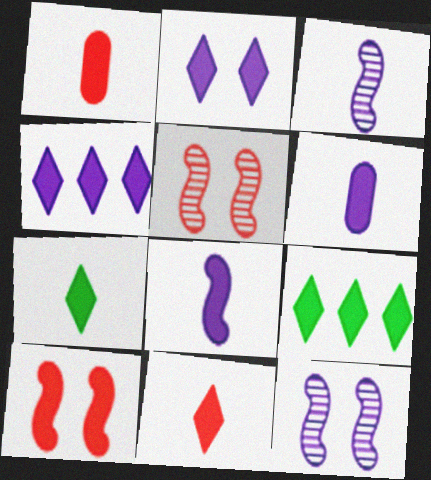[[1, 7, 8], 
[2, 9, 11], 
[6, 9, 10]]